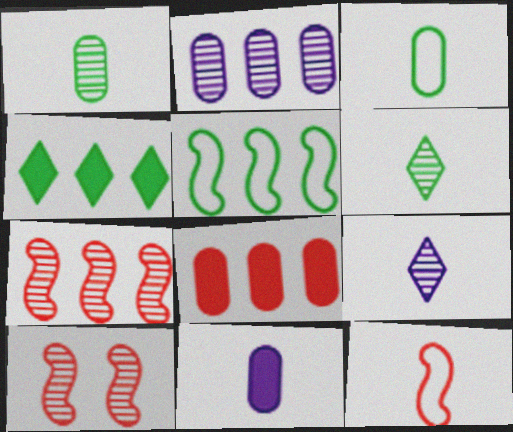[[2, 6, 10], 
[6, 11, 12]]